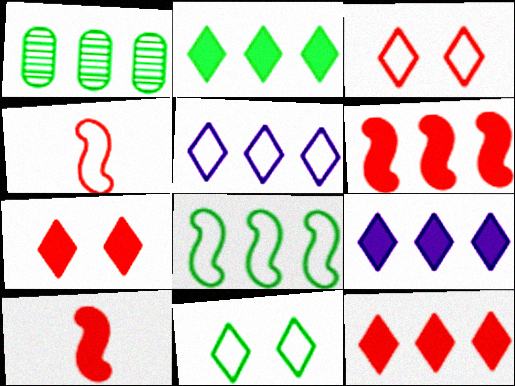[[1, 2, 8], 
[1, 5, 6], 
[2, 9, 12]]